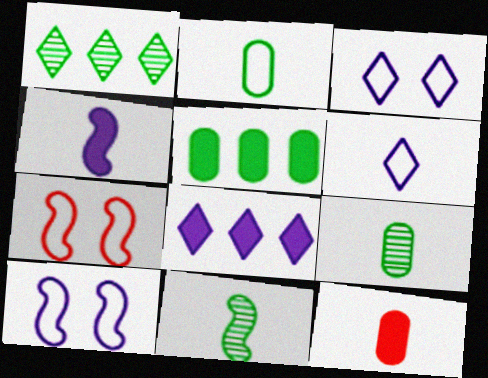[[1, 10, 12], 
[6, 11, 12], 
[7, 8, 9]]